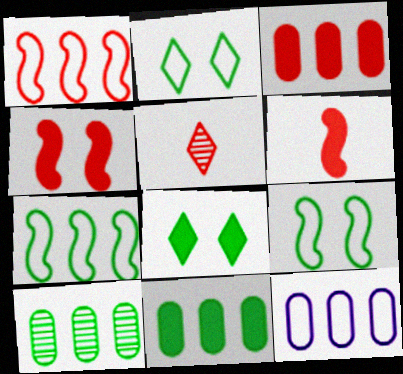[[3, 10, 12]]